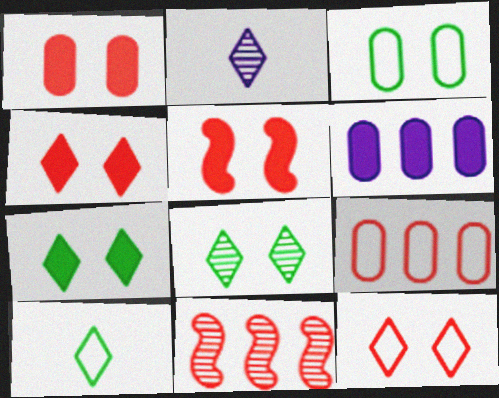[[1, 4, 5]]